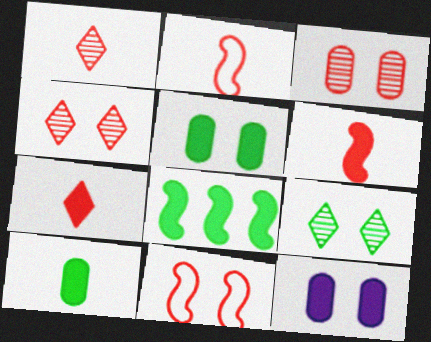[[7, 8, 12], 
[9, 11, 12]]